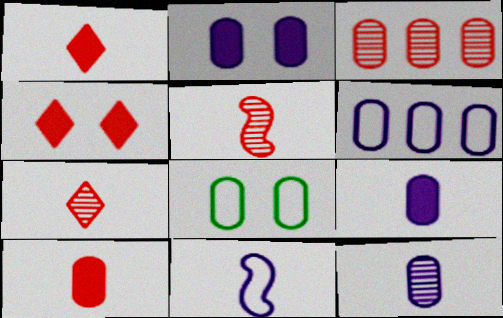[[2, 6, 12], 
[3, 8, 9]]